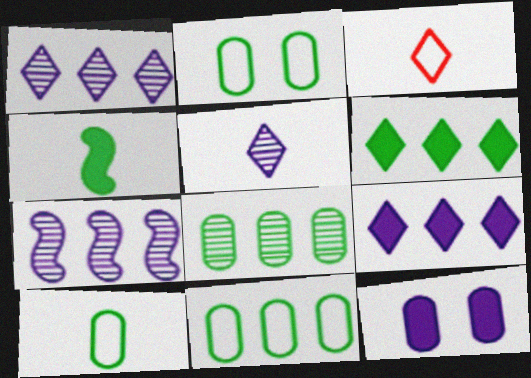[[2, 10, 11]]